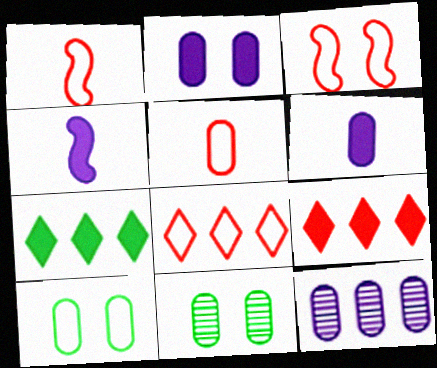[[3, 5, 8], 
[4, 8, 11]]